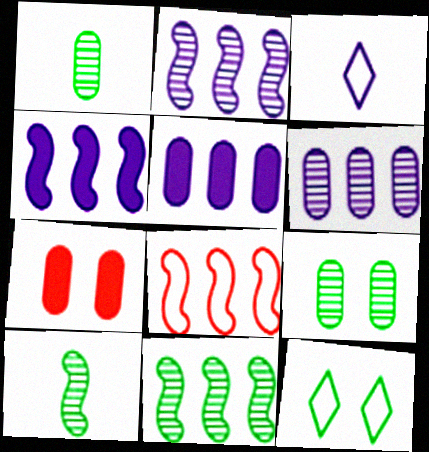[[3, 7, 11], 
[4, 8, 11]]